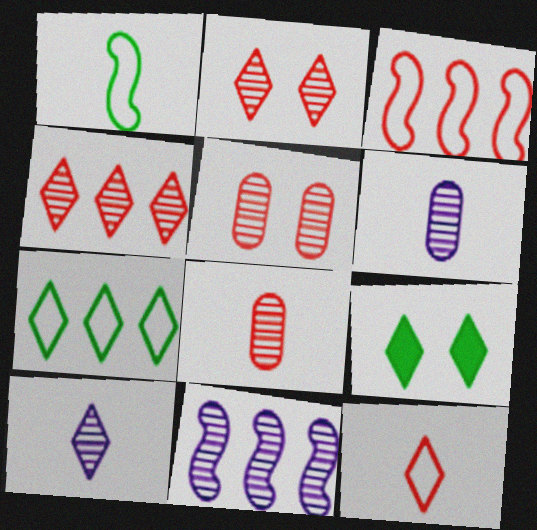[[3, 6, 9]]